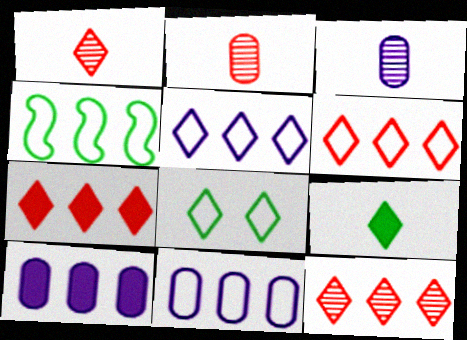[[4, 6, 11], 
[4, 10, 12], 
[6, 7, 12]]